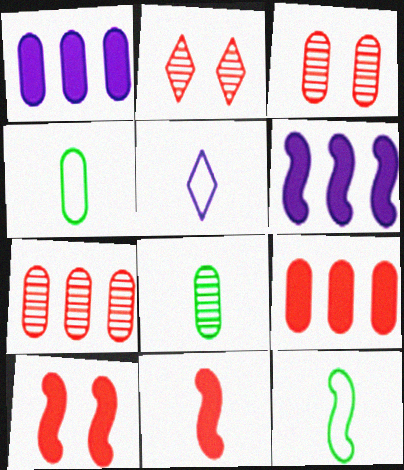[[1, 2, 12], 
[1, 3, 4], 
[2, 4, 6], 
[5, 8, 11]]